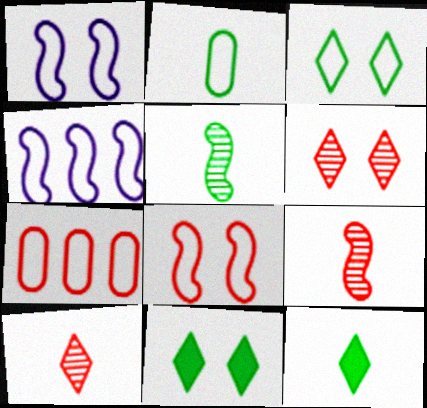[[2, 5, 12]]